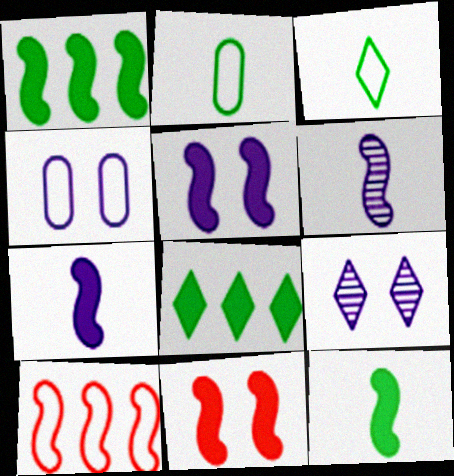[[1, 7, 11], 
[3, 4, 10], 
[4, 5, 9]]